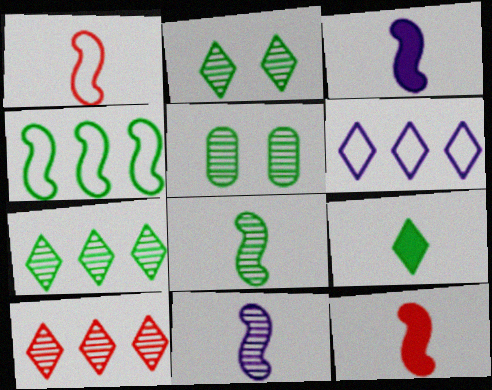[[1, 3, 8], 
[4, 5, 9], 
[5, 6, 12], 
[5, 7, 8], 
[5, 10, 11]]